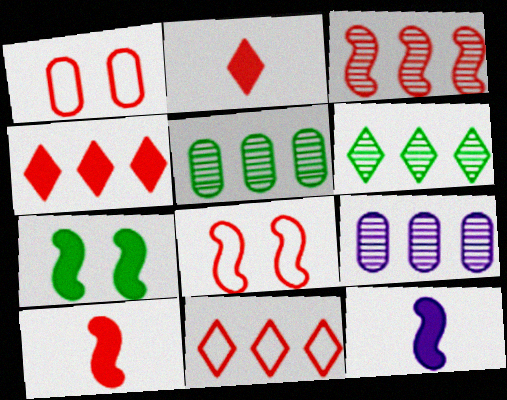[[1, 2, 3], 
[1, 6, 12], 
[3, 6, 9], 
[3, 8, 10]]